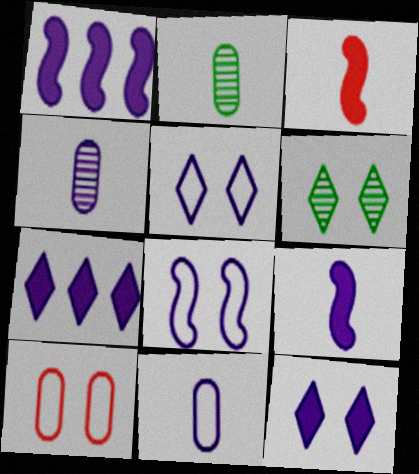[[1, 4, 5], 
[4, 7, 8]]